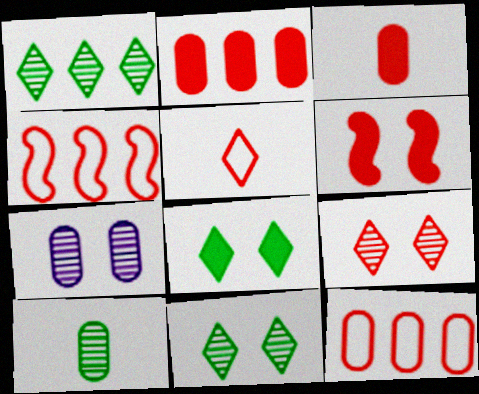[[3, 4, 9]]